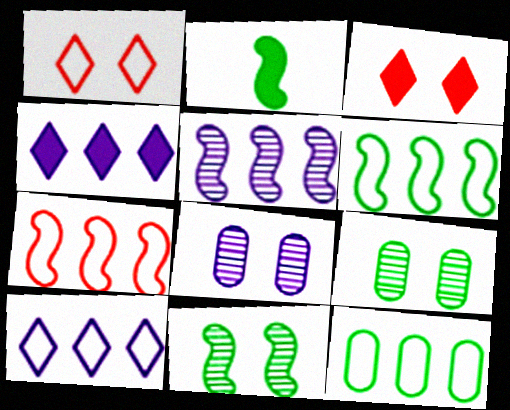[[2, 6, 11], 
[7, 10, 12]]